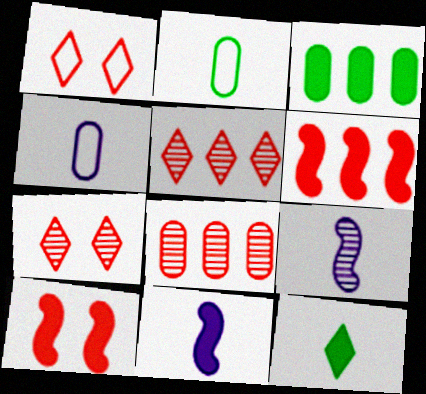[[1, 3, 9]]